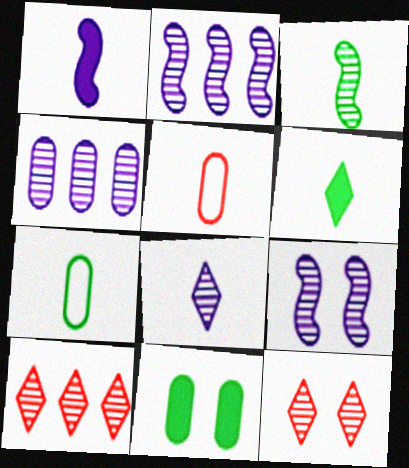[[3, 4, 12], 
[3, 6, 7], 
[4, 5, 11], 
[4, 8, 9]]